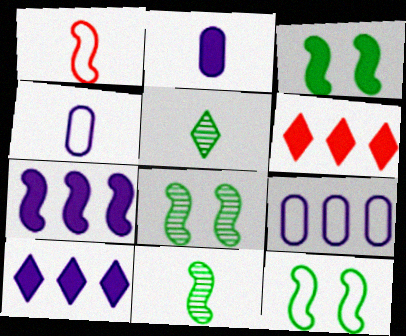[[1, 2, 5], 
[1, 7, 8], 
[2, 3, 6], 
[3, 8, 12], 
[4, 6, 8]]